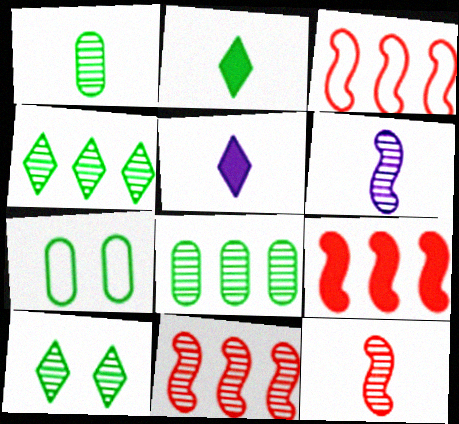[[3, 9, 11], 
[5, 7, 11]]